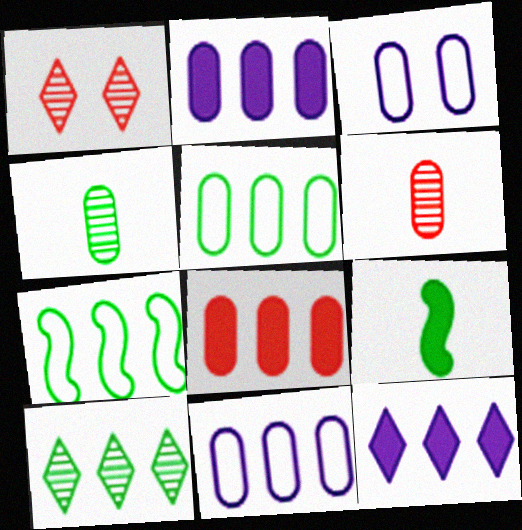[[1, 9, 11], 
[3, 4, 8]]